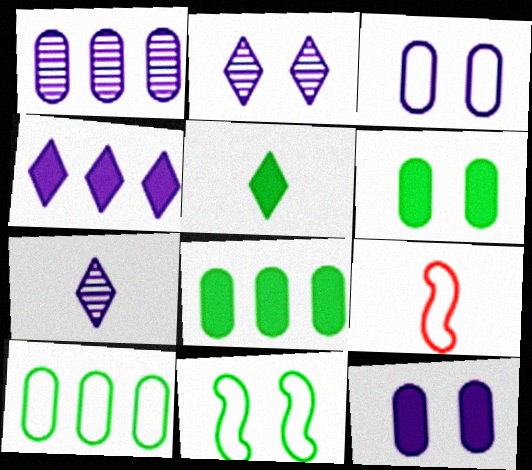[[2, 8, 9]]